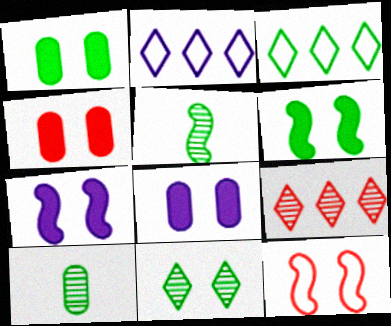[[1, 3, 5], 
[1, 4, 8], 
[2, 4, 5], 
[3, 6, 10], 
[8, 11, 12]]